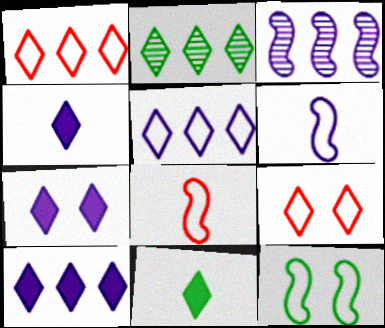[[1, 2, 10], 
[2, 4, 9], 
[4, 7, 10]]